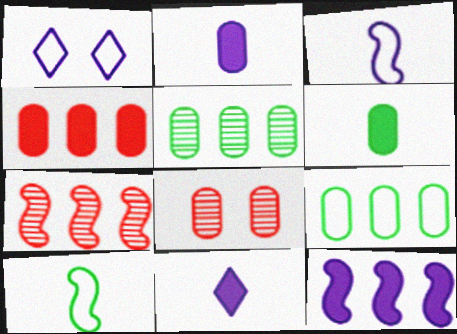[[1, 6, 7], 
[2, 8, 9]]